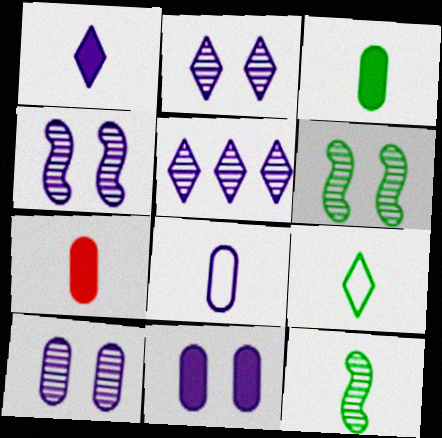[[2, 4, 10], 
[3, 9, 12]]